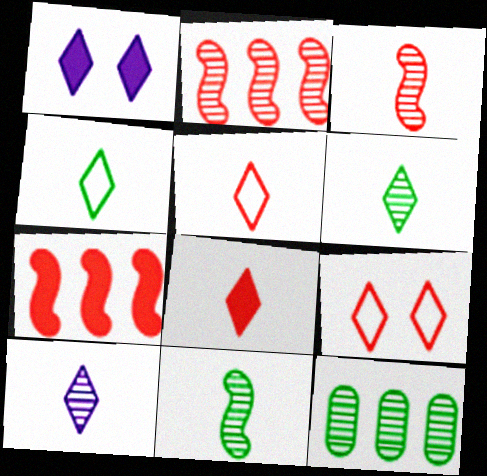[[4, 8, 10]]